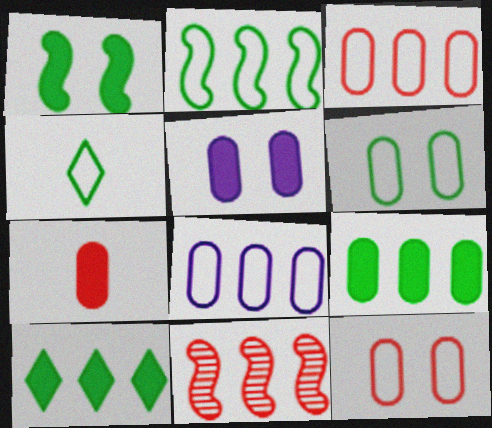[[2, 4, 6], 
[4, 5, 11], 
[5, 7, 9], 
[8, 10, 11]]